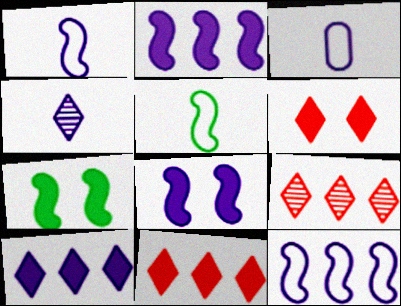[[3, 7, 9]]